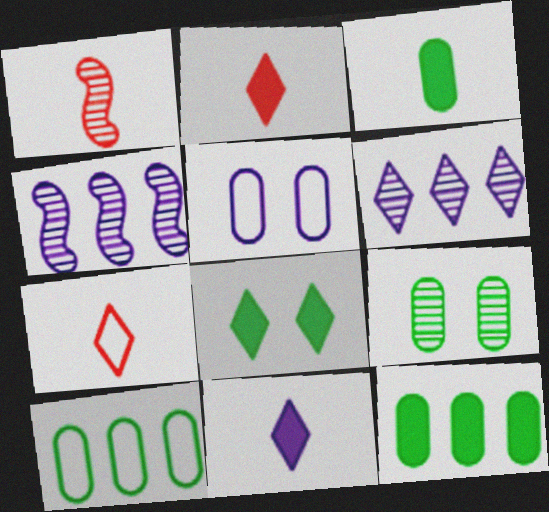[[1, 6, 9], 
[3, 9, 10], 
[4, 5, 11], 
[6, 7, 8]]